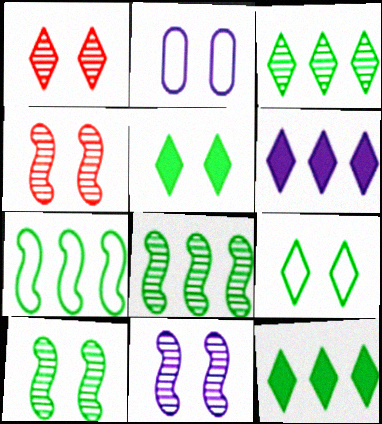[[2, 4, 5], 
[4, 10, 11]]